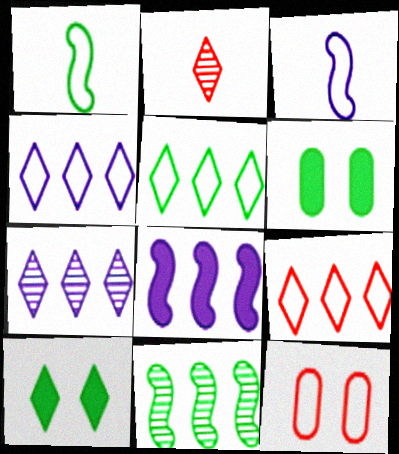[[1, 4, 12], 
[2, 4, 10], 
[3, 5, 12], 
[4, 5, 9]]